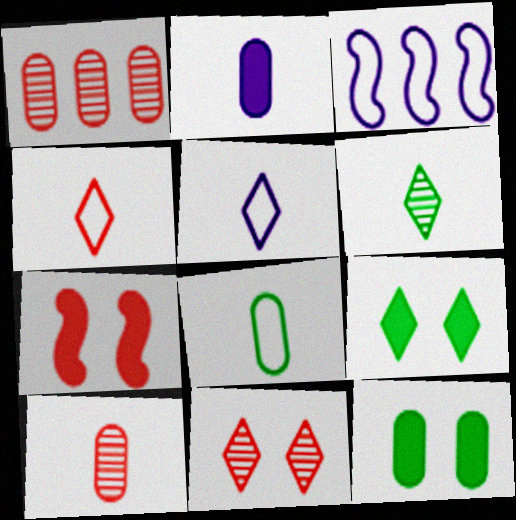[[1, 4, 7], 
[2, 8, 10], 
[3, 9, 10]]